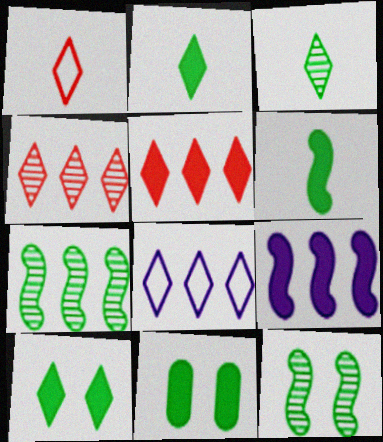[]